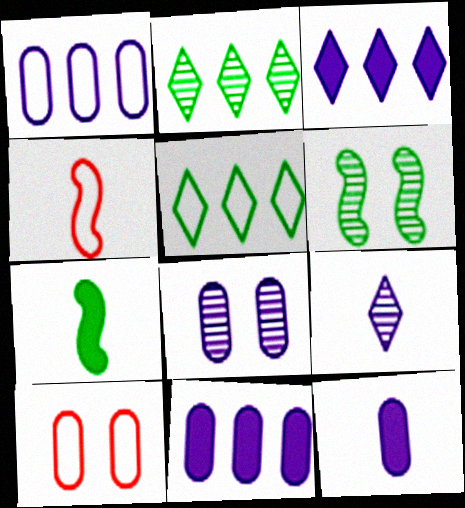[[1, 8, 12]]